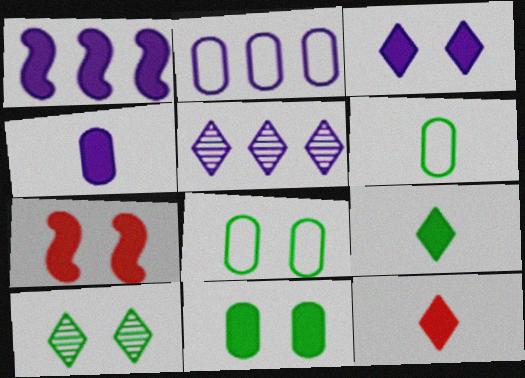[[1, 2, 5], 
[1, 3, 4], 
[1, 11, 12], 
[3, 7, 11], 
[5, 6, 7]]